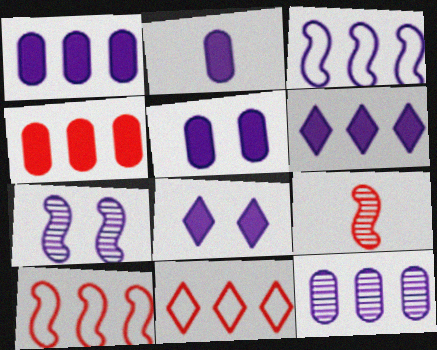[[1, 2, 5], 
[3, 6, 12]]